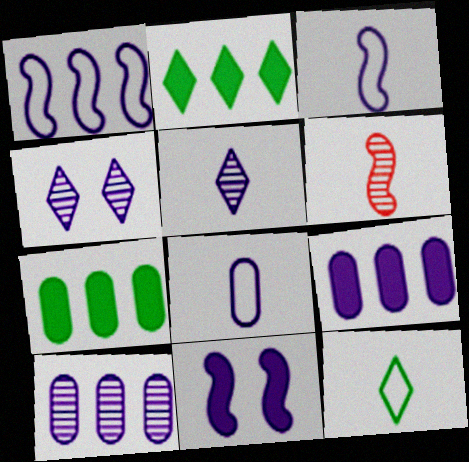[[3, 4, 9]]